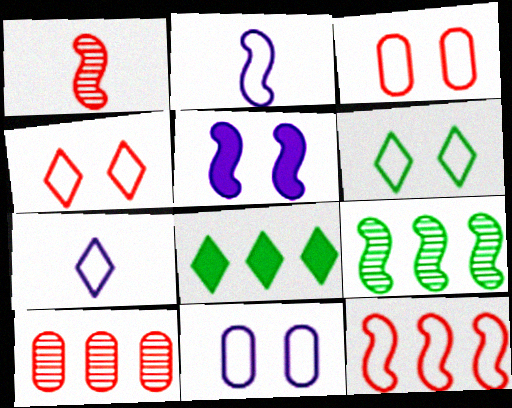[[1, 8, 11]]